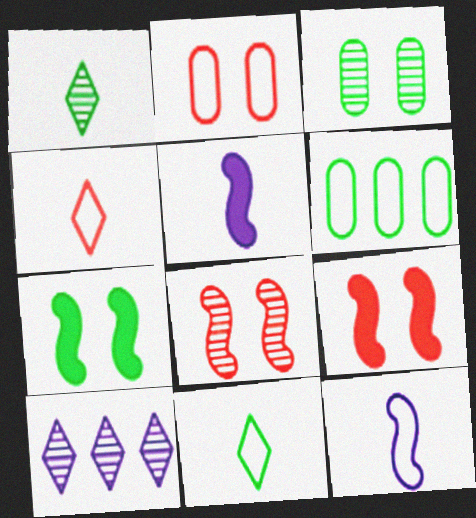[[1, 6, 7]]